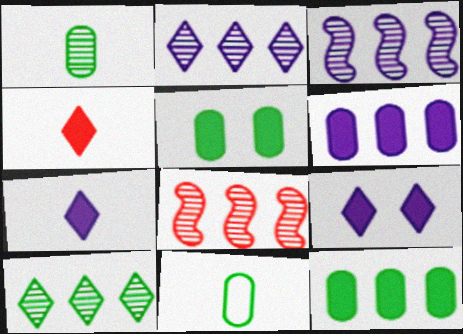[[8, 9, 11]]